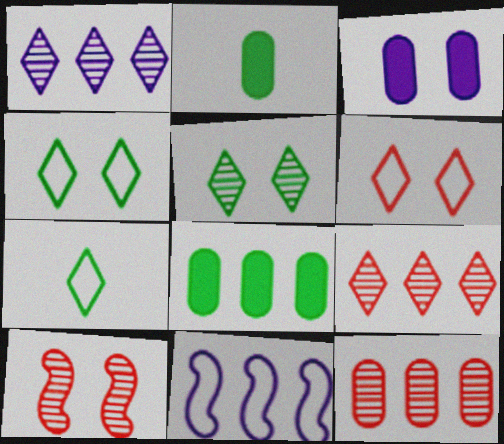[[3, 4, 10], 
[8, 9, 11]]